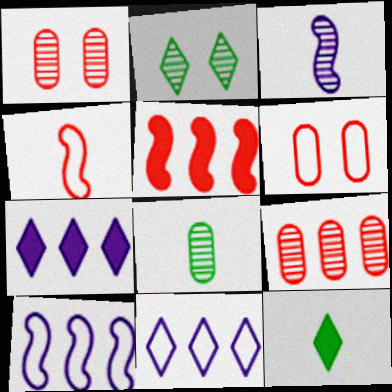[[1, 10, 12], 
[2, 3, 9]]